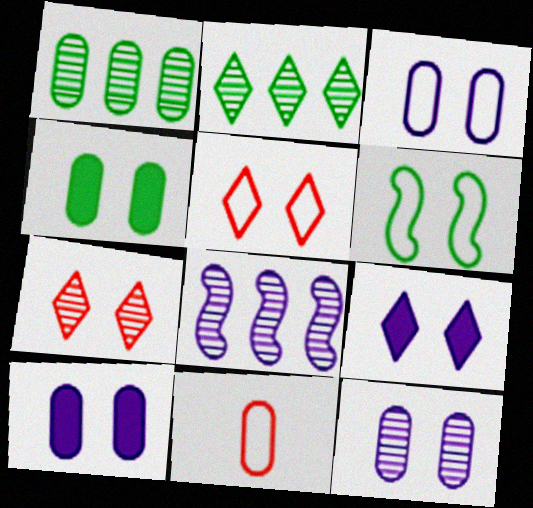[[1, 10, 11], 
[3, 5, 6], 
[3, 10, 12], 
[6, 7, 10]]